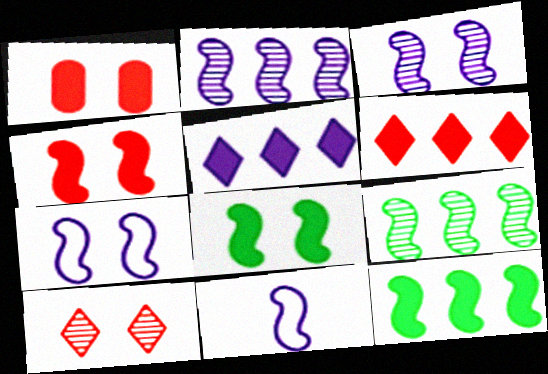[[4, 9, 11]]